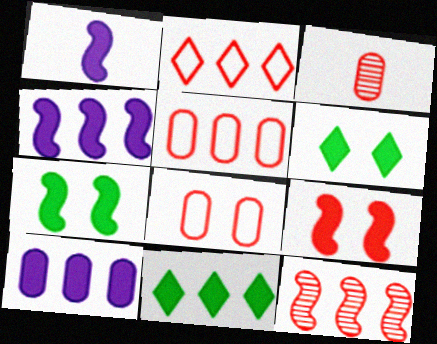[[2, 3, 9]]